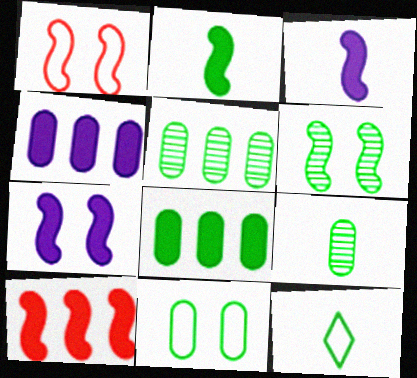[[1, 6, 7], 
[2, 7, 10], 
[2, 9, 12], 
[6, 8, 12], 
[8, 9, 11]]